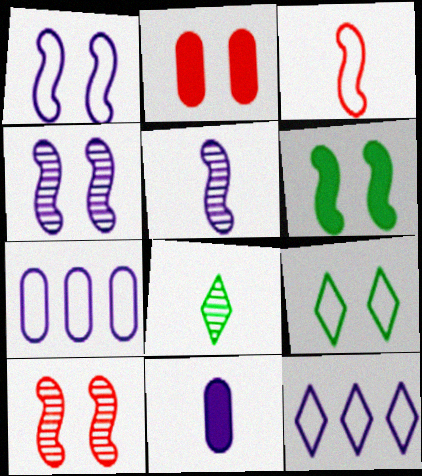[[1, 6, 10], 
[2, 4, 9], 
[3, 7, 9], 
[3, 8, 11], 
[4, 11, 12]]